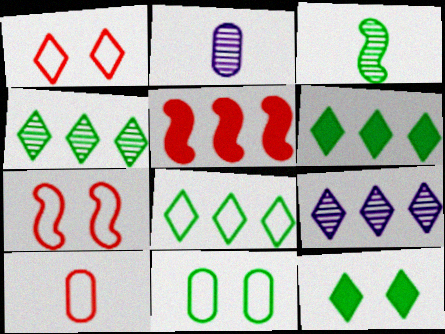[[2, 6, 7], 
[3, 6, 11], 
[4, 6, 8]]